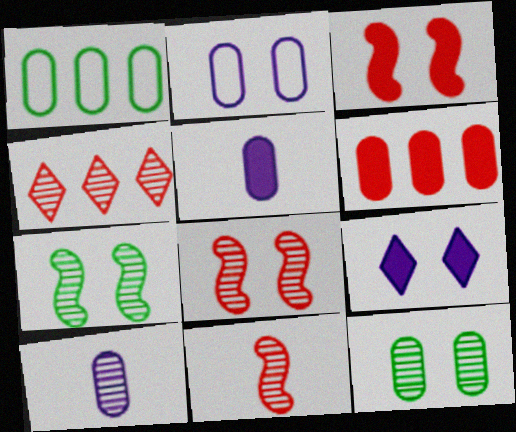[[1, 9, 11], 
[4, 7, 10]]